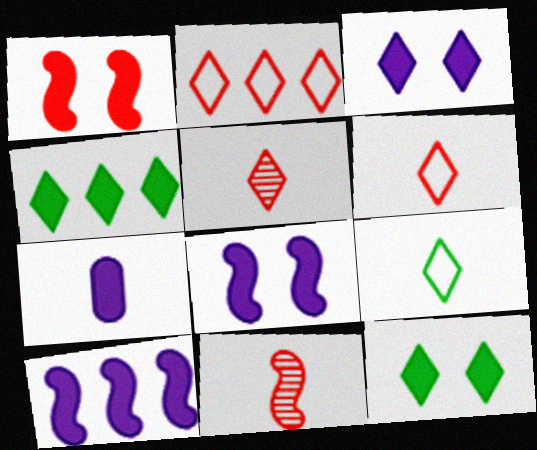[[1, 4, 7], 
[3, 7, 10], 
[7, 9, 11]]